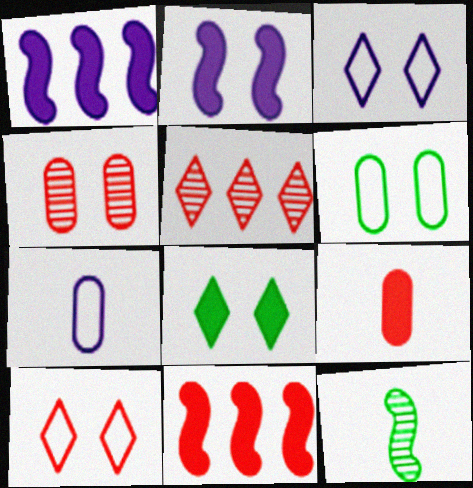[[1, 8, 9]]